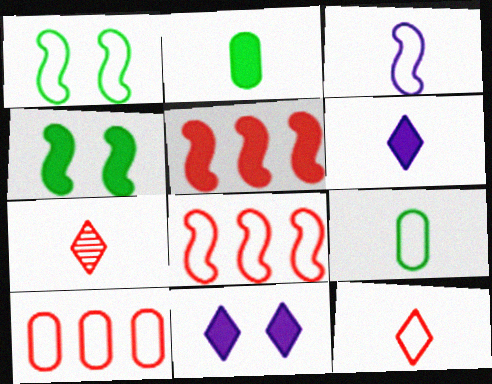[[1, 3, 8], 
[2, 3, 7], 
[2, 5, 11], 
[3, 9, 12]]